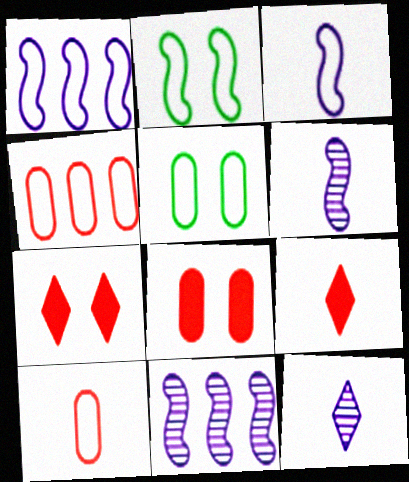[[5, 9, 11]]